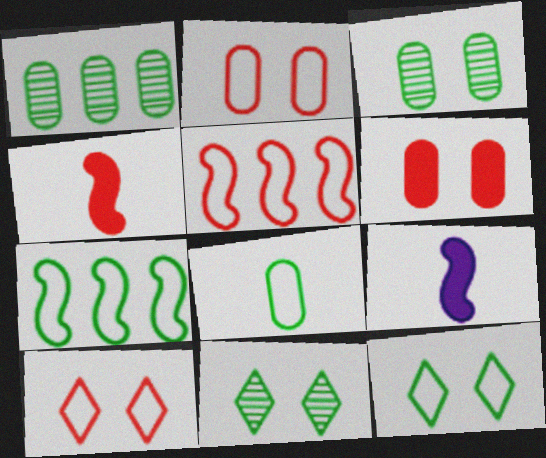[[1, 9, 10], 
[7, 8, 12]]